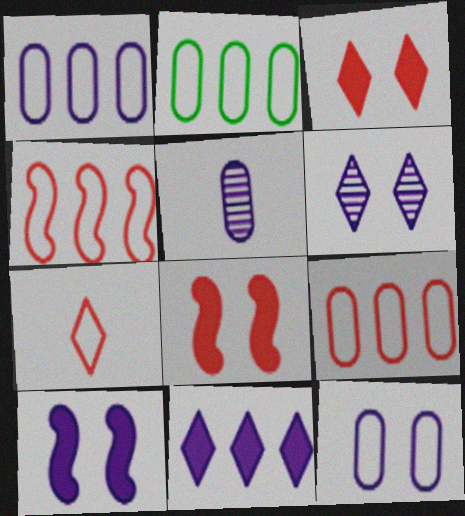[[1, 2, 9], 
[6, 10, 12]]